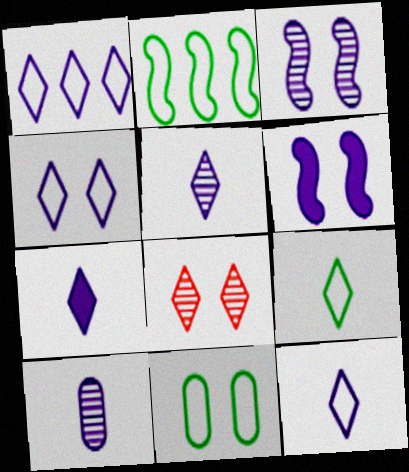[[1, 4, 12], 
[1, 6, 10], 
[2, 9, 11], 
[5, 7, 12], 
[6, 8, 11]]